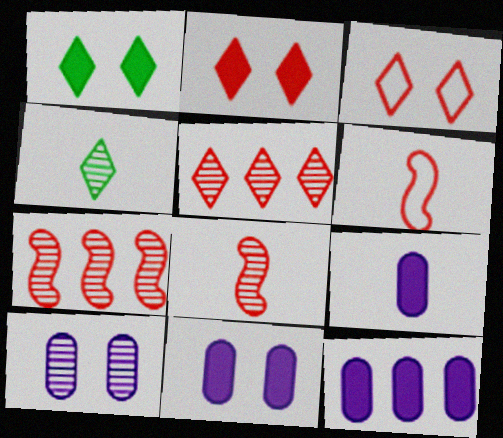[[4, 6, 9], 
[4, 7, 10], 
[9, 11, 12]]